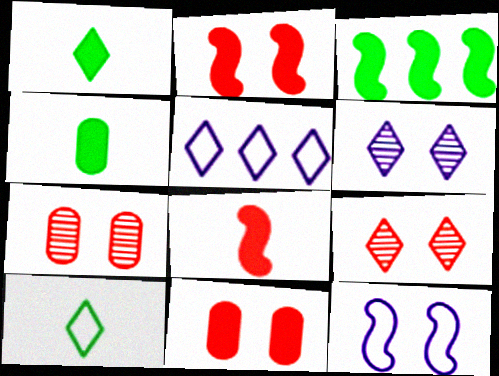[[1, 5, 9]]